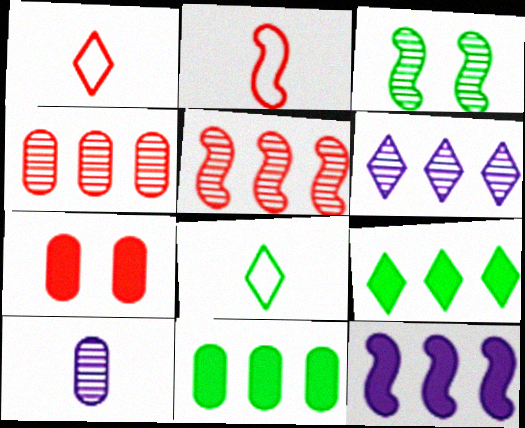[[1, 5, 7], 
[2, 3, 12], 
[3, 8, 11]]